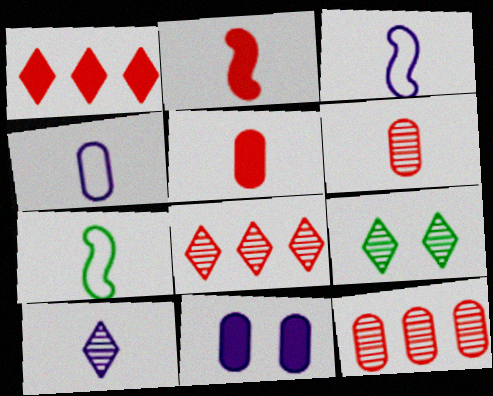[[5, 7, 10], 
[7, 8, 11], 
[8, 9, 10]]